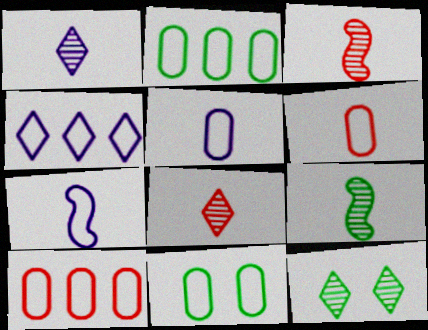[[5, 10, 11]]